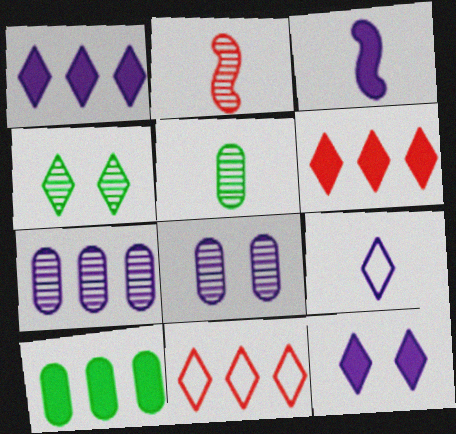[[2, 4, 7], 
[4, 6, 9]]